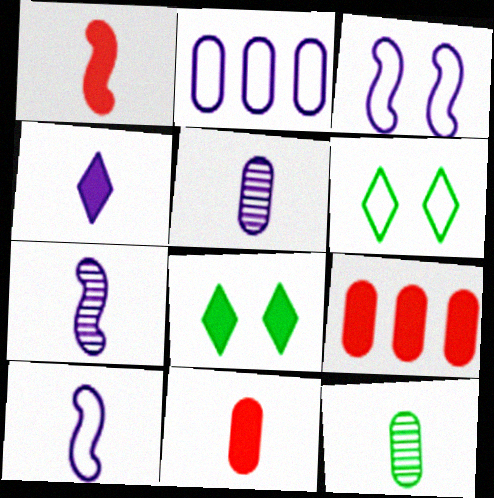[[4, 5, 10], 
[6, 7, 9]]